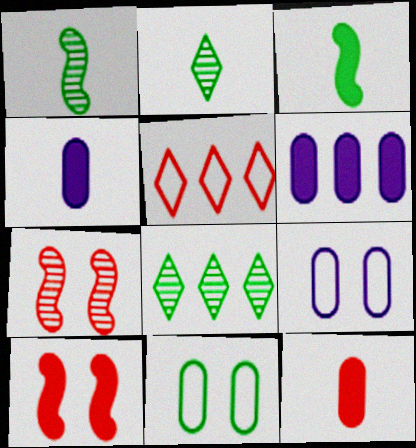[[3, 8, 11], 
[5, 7, 12]]